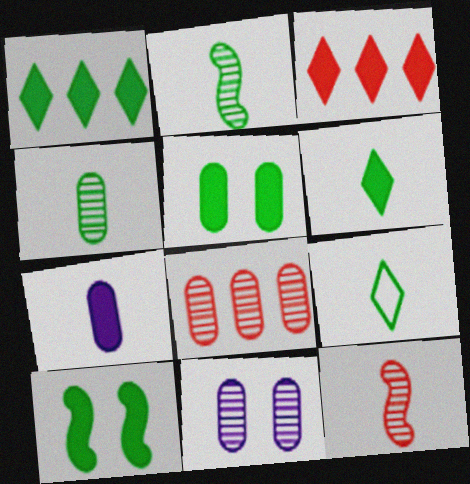[[3, 7, 10], 
[4, 8, 11], 
[7, 9, 12]]